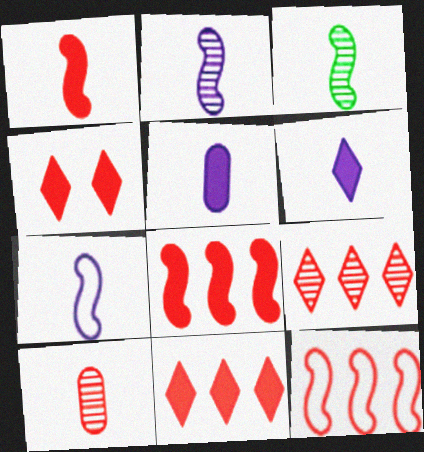[[1, 3, 7], 
[4, 10, 12]]